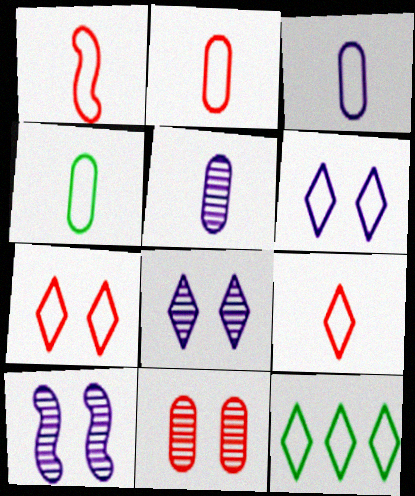[[1, 2, 9], 
[2, 3, 4], 
[6, 9, 12]]